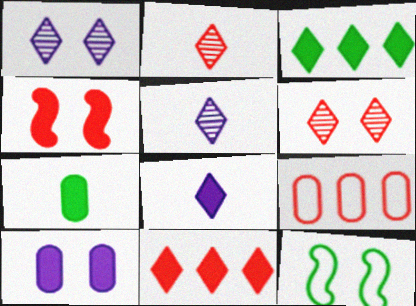[[2, 4, 9], 
[6, 10, 12]]